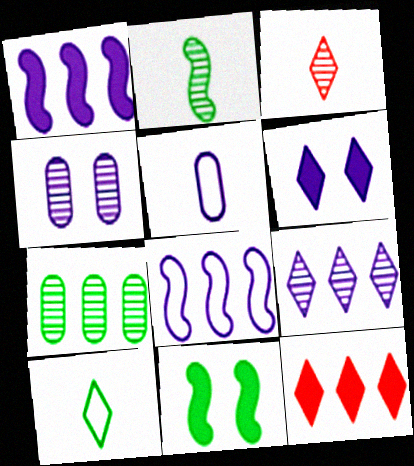[[7, 8, 12], 
[7, 10, 11]]